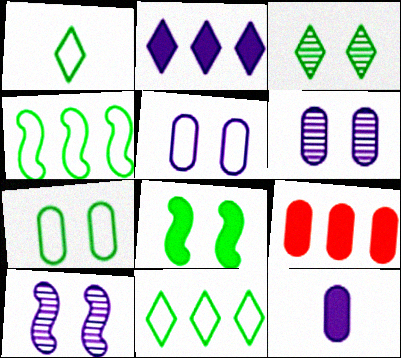[[1, 4, 7], 
[1, 9, 10], 
[3, 7, 8]]